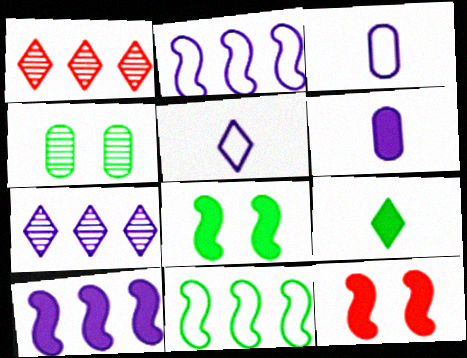[[1, 3, 8], 
[4, 9, 11]]